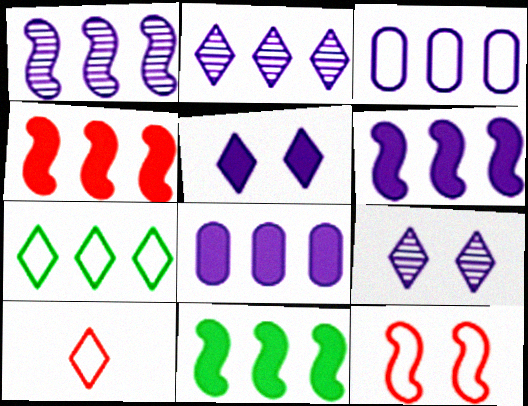[[2, 3, 6], 
[4, 6, 11]]